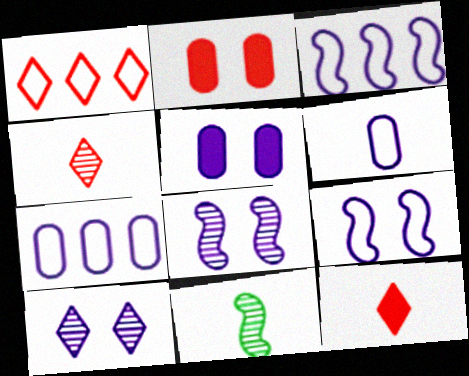[[1, 5, 11], 
[5, 9, 10], 
[6, 11, 12]]